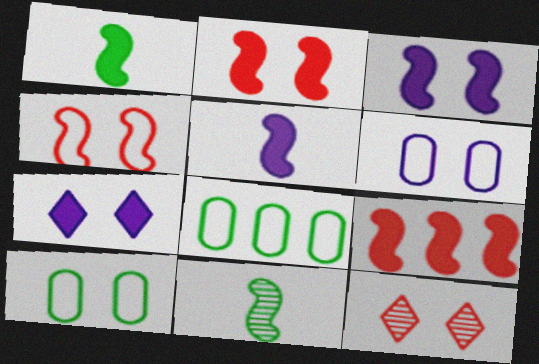[[1, 3, 9], 
[3, 10, 12], 
[5, 8, 12]]